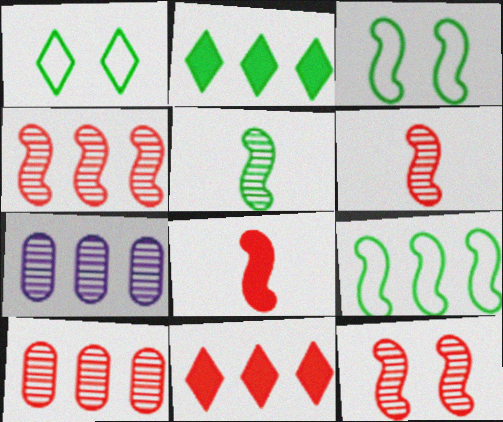[[1, 7, 8], 
[4, 6, 12], 
[7, 9, 11]]